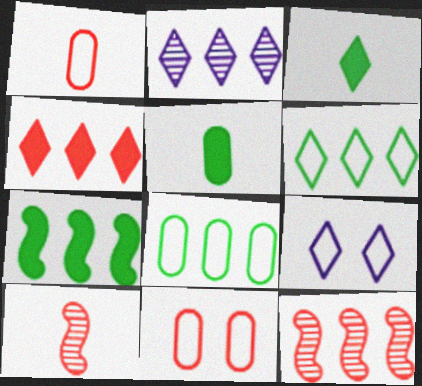[[2, 4, 6], 
[4, 10, 11], 
[5, 9, 12]]